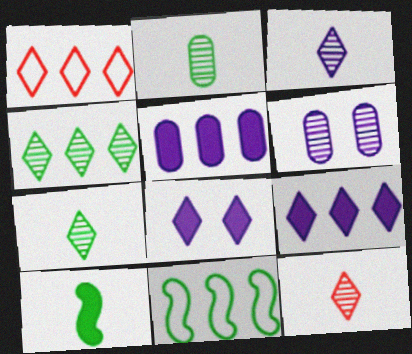[[1, 4, 9], 
[1, 6, 10], 
[1, 7, 8], 
[3, 7, 12]]